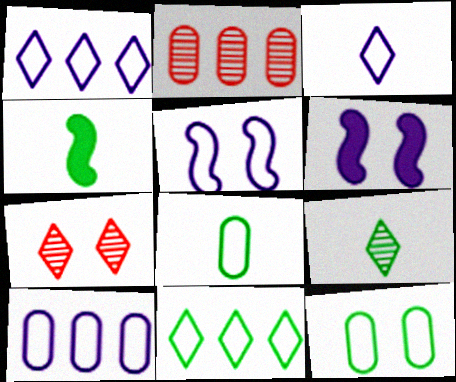[[3, 5, 10], 
[4, 7, 10], 
[4, 8, 9], 
[6, 7, 12]]